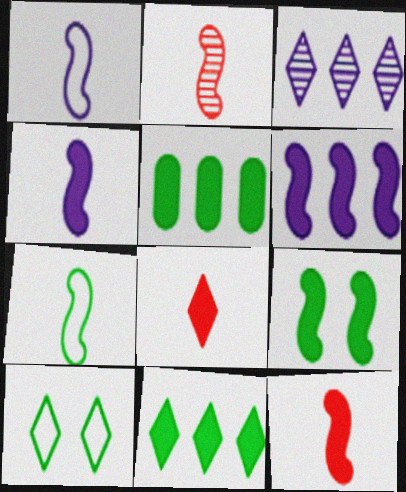[[2, 4, 7], 
[3, 8, 10], 
[6, 9, 12]]